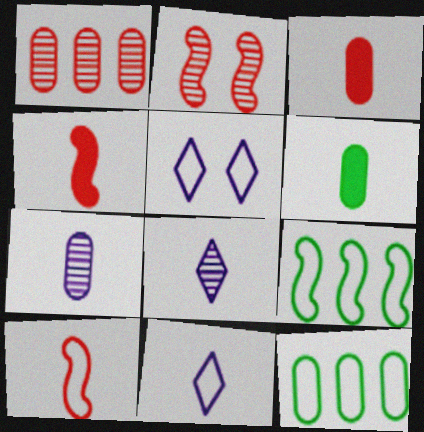[[5, 10, 12], 
[6, 8, 10]]